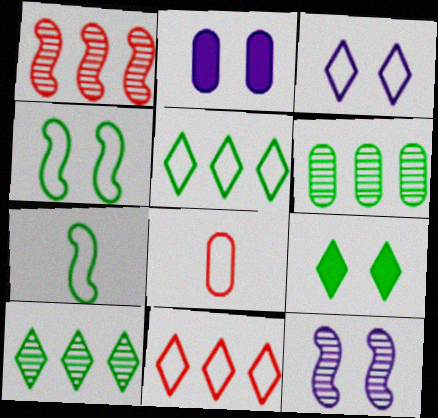[[2, 3, 12], 
[2, 6, 8], 
[6, 7, 9]]